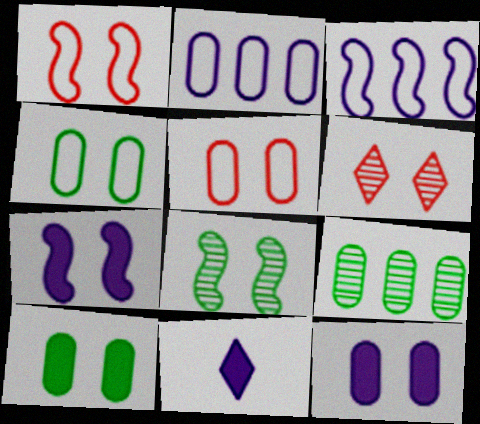[[1, 7, 8], 
[1, 9, 11], 
[4, 6, 7]]